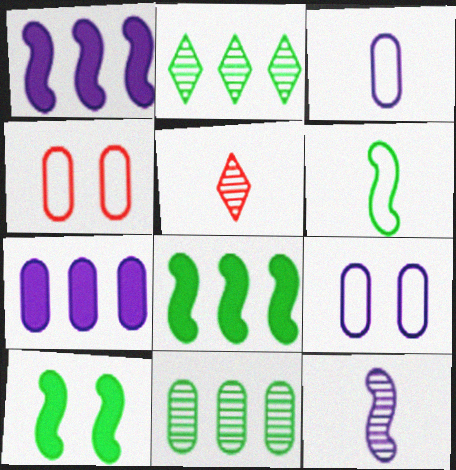[[5, 8, 9]]